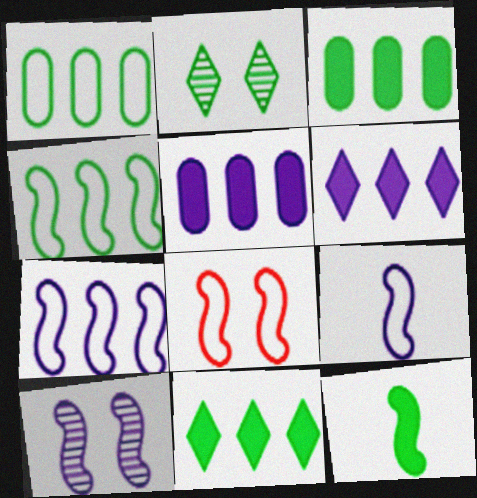[[1, 2, 12], 
[4, 8, 9]]